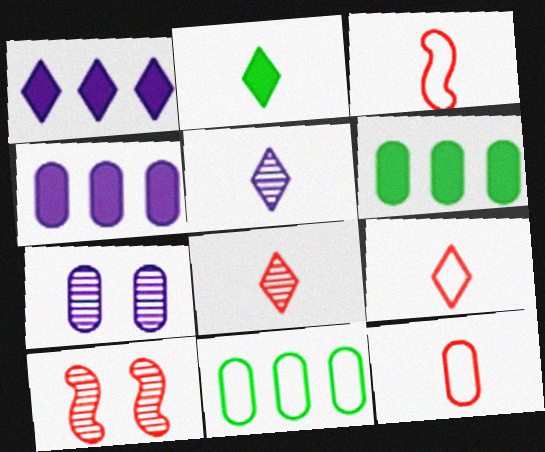[[2, 5, 9], 
[3, 9, 12], 
[6, 7, 12]]